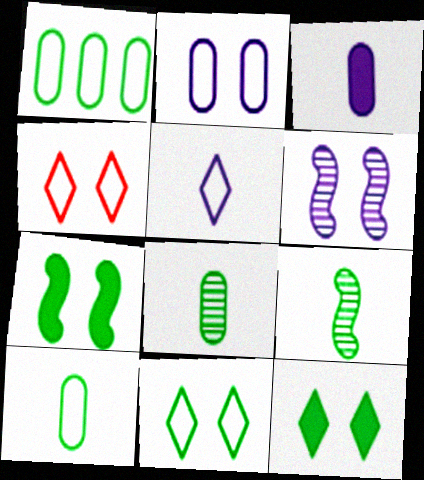[[1, 9, 12]]